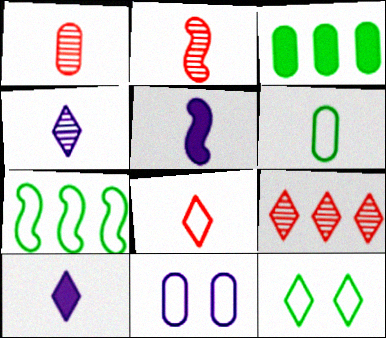[[1, 3, 11], 
[2, 6, 10], 
[6, 7, 12], 
[7, 8, 11], 
[9, 10, 12]]